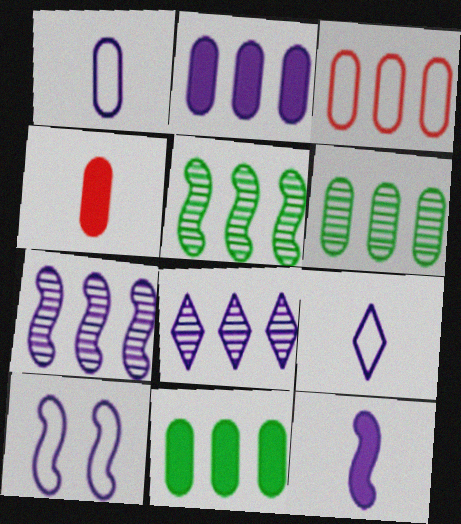[[2, 3, 6], 
[7, 10, 12]]